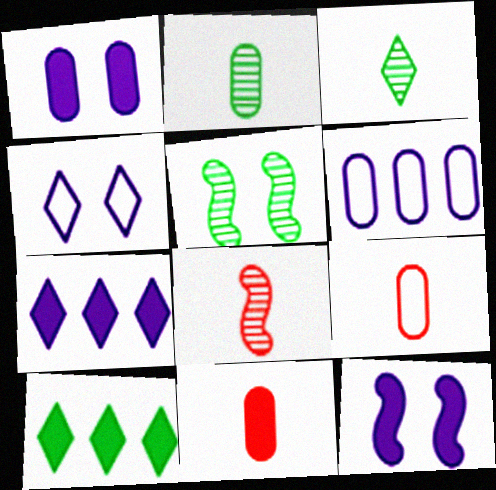[[5, 7, 9], 
[10, 11, 12]]